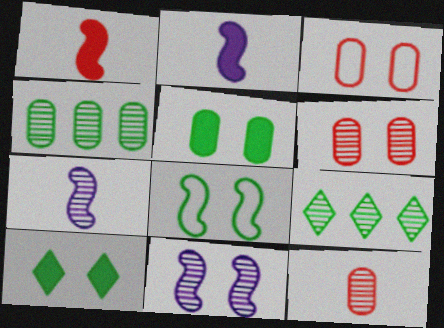[[2, 3, 9], 
[3, 10, 11], 
[6, 7, 9], 
[9, 11, 12]]